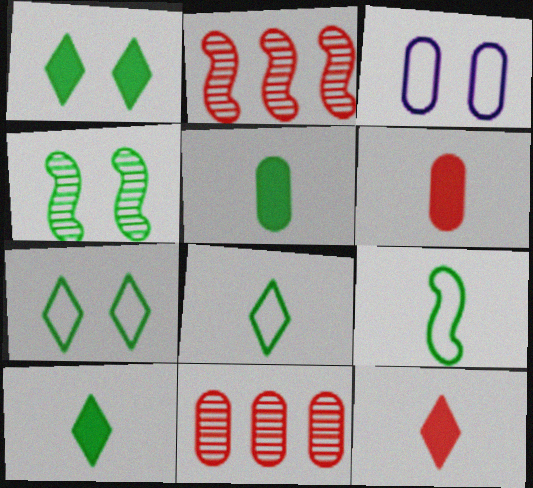[[2, 3, 10], 
[3, 5, 11]]